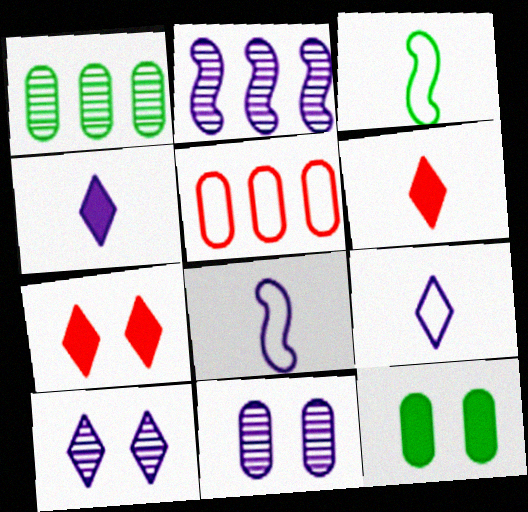[[1, 7, 8]]